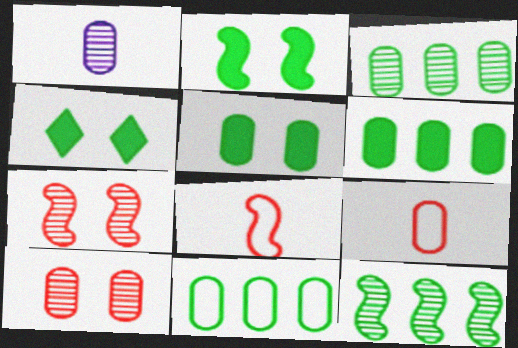[[1, 3, 10], 
[2, 4, 5], 
[3, 6, 11]]